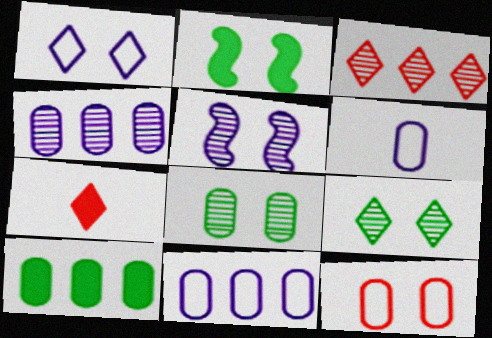[[2, 3, 6]]